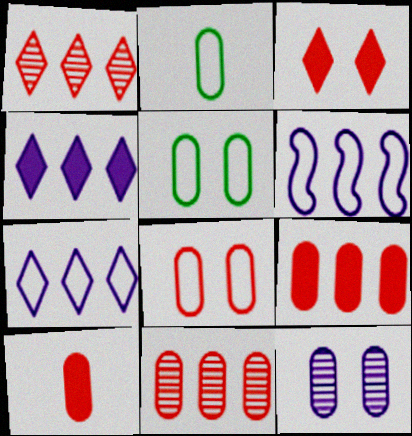[[2, 9, 12], 
[8, 10, 11]]